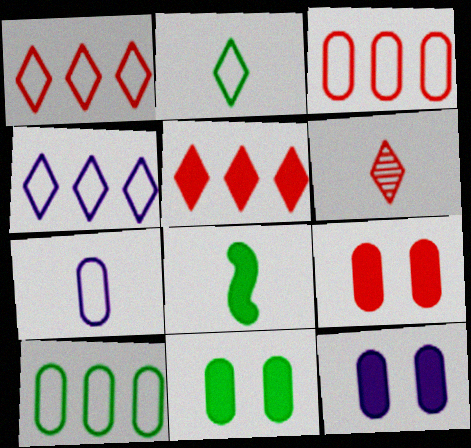[[5, 8, 12], 
[6, 7, 8], 
[9, 11, 12]]